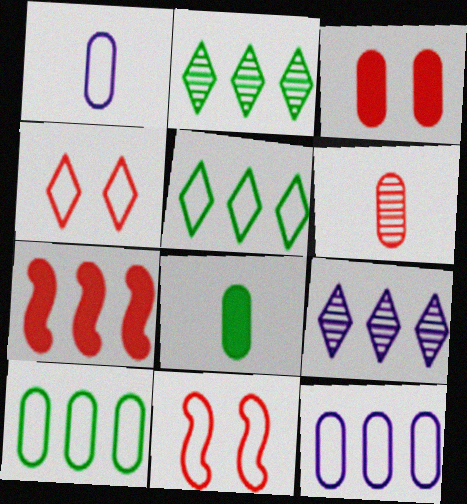[[1, 5, 11], 
[1, 6, 8], 
[2, 7, 12], 
[4, 6, 7], 
[7, 9, 10], 
[8, 9, 11]]